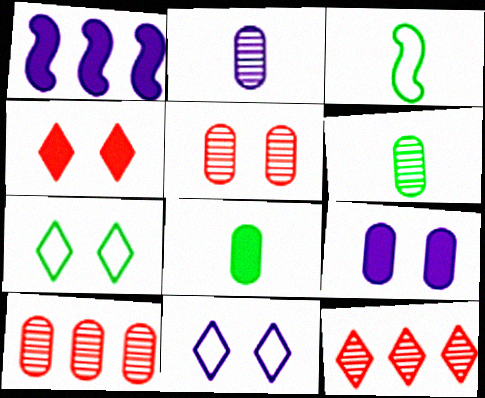[[1, 2, 11], 
[1, 4, 8], 
[3, 9, 12]]